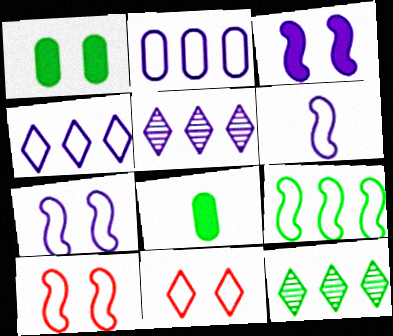[[5, 8, 10], 
[6, 9, 10]]